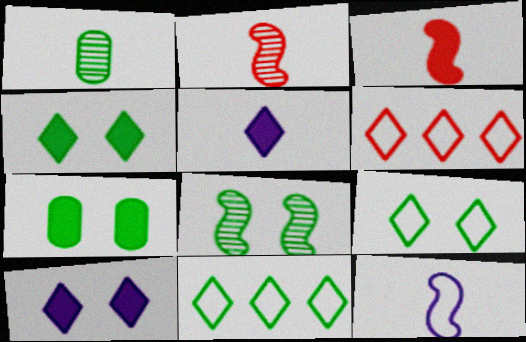[[7, 8, 9]]